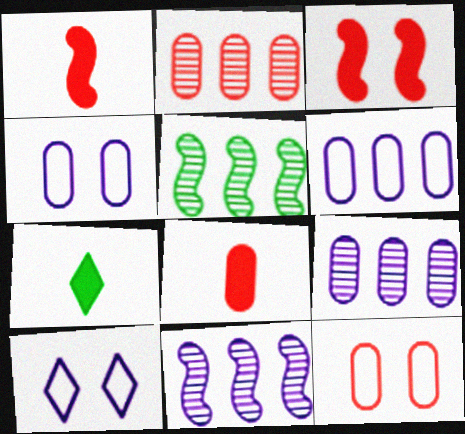[[2, 8, 12], 
[5, 8, 10], 
[7, 11, 12]]